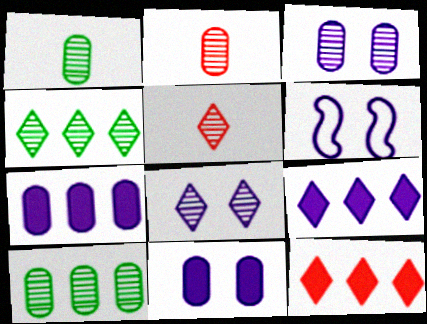[[1, 6, 12], 
[2, 3, 10], 
[4, 5, 8], 
[6, 8, 11]]